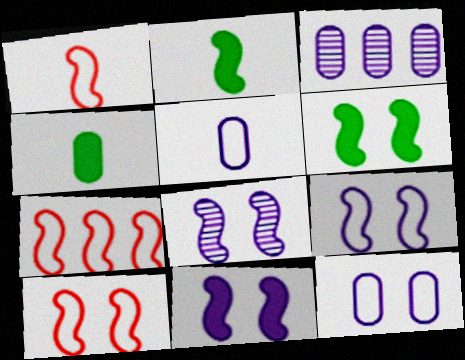[[1, 7, 10], 
[2, 7, 8], 
[6, 8, 10], 
[8, 9, 11]]